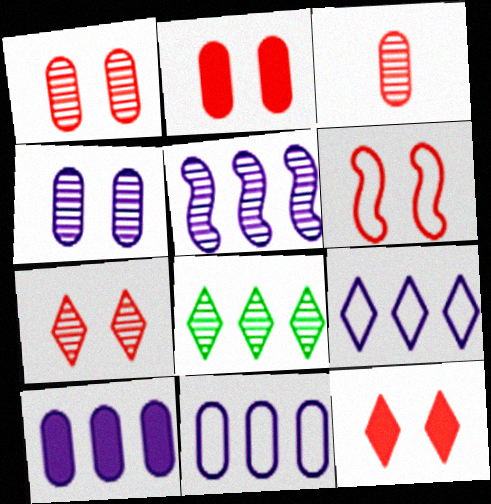[[1, 6, 12], 
[2, 6, 7], 
[5, 9, 10]]